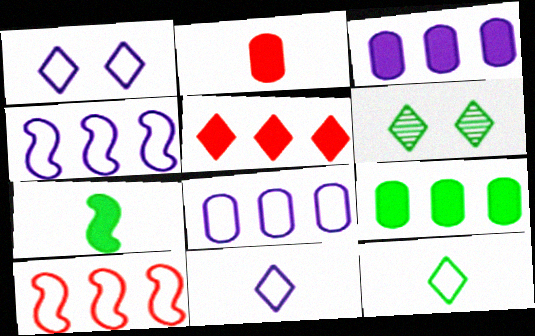[[2, 4, 6], 
[5, 6, 11]]